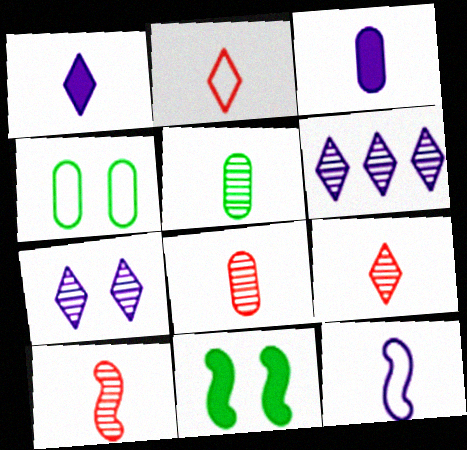[[8, 9, 10]]